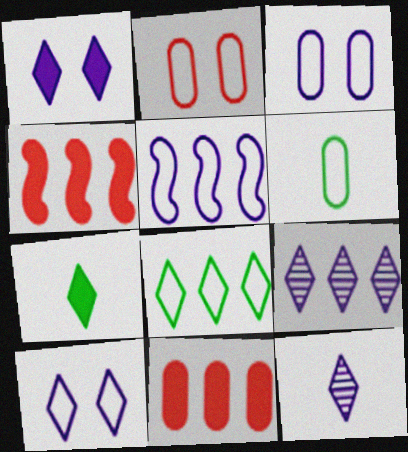[]